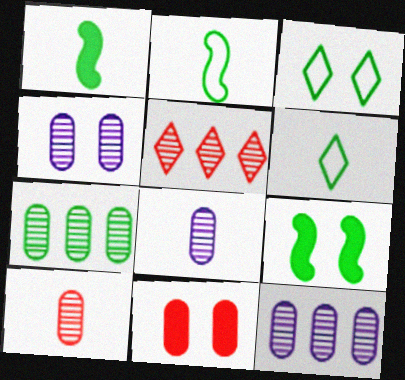[[1, 3, 7], 
[4, 7, 10], 
[4, 8, 12], 
[6, 7, 9]]